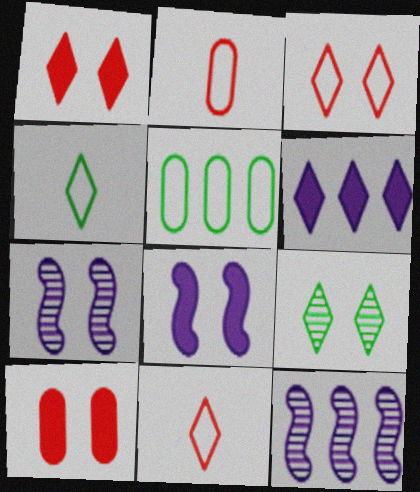[[4, 10, 12], 
[6, 9, 11]]